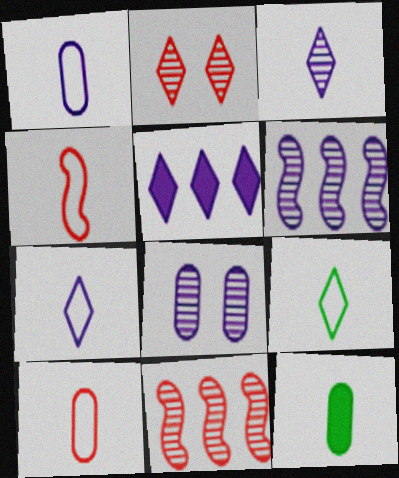[[1, 4, 9], 
[2, 5, 9], 
[3, 4, 12], 
[3, 6, 8]]